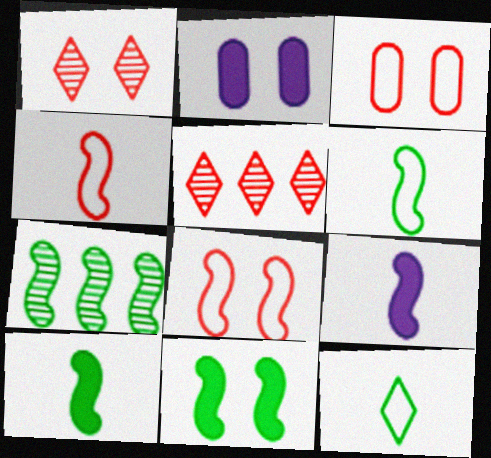[[2, 5, 6], 
[6, 7, 11], 
[7, 8, 9]]